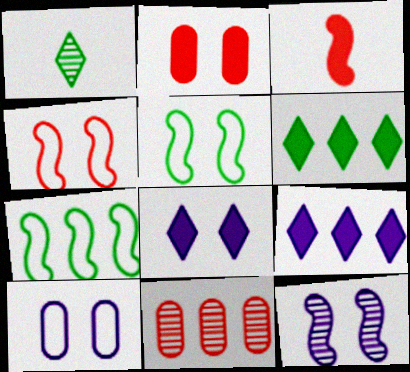[[1, 11, 12], 
[3, 7, 12], 
[7, 9, 11], 
[8, 10, 12]]